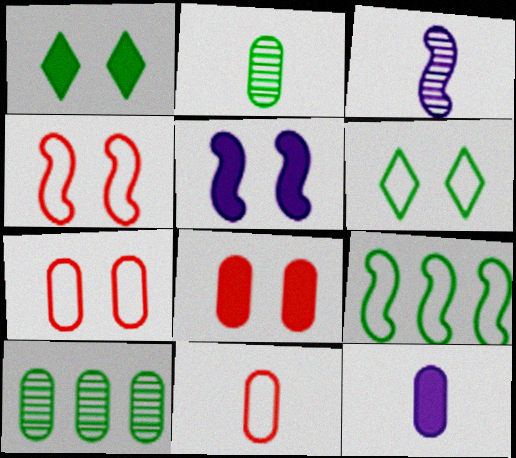[[1, 2, 9], 
[1, 5, 8], 
[2, 11, 12], 
[7, 10, 12]]